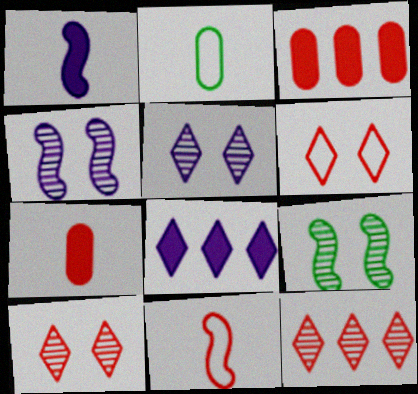[[3, 10, 11]]